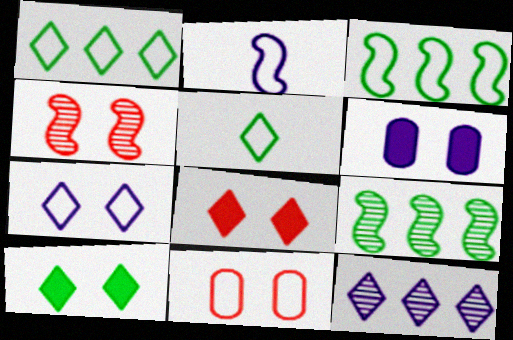[[1, 2, 11], 
[2, 6, 12], 
[4, 8, 11], 
[5, 8, 12]]